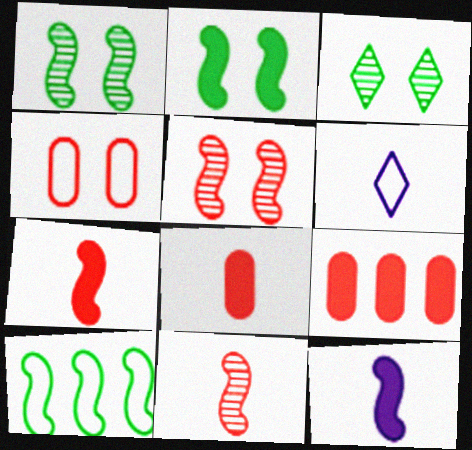[[1, 6, 9], 
[4, 6, 10], 
[5, 10, 12]]